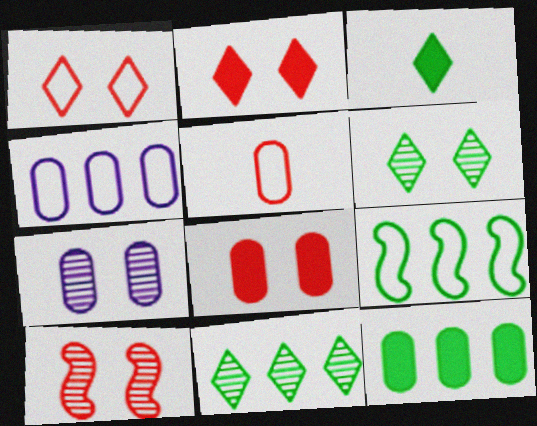[[1, 8, 10], 
[3, 4, 10], 
[5, 7, 12], 
[6, 7, 10], 
[9, 11, 12]]